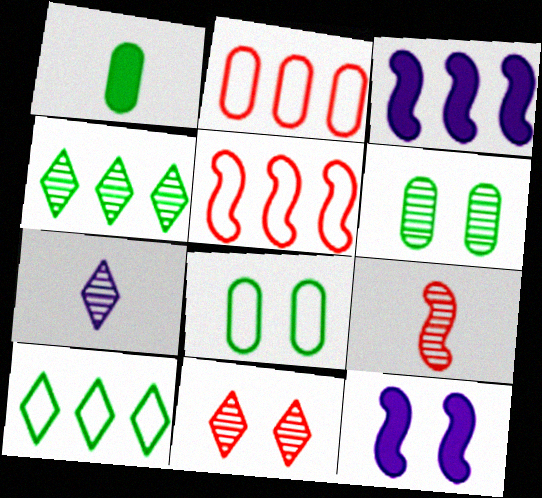[[2, 3, 4], 
[4, 7, 11], 
[8, 11, 12]]